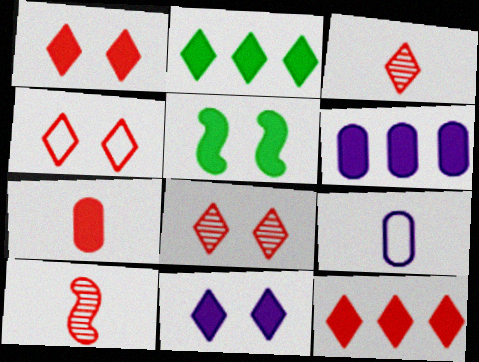[[1, 4, 8], 
[3, 4, 12]]